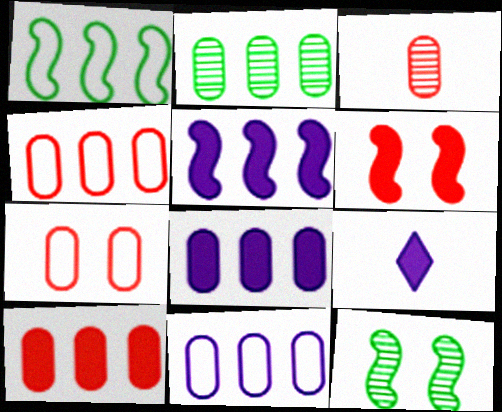[[2, 4, 8], 
[2, 10, 11], 
[3, 7, 10], 
[4, 9, 12]]